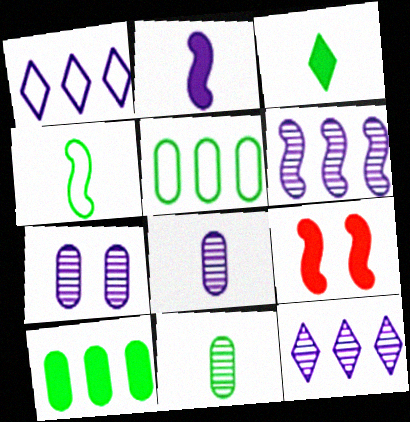[[1, 2, 7], 
[1, 9, 11], 
[3, 4, 11], 
[4, 6, 9]]